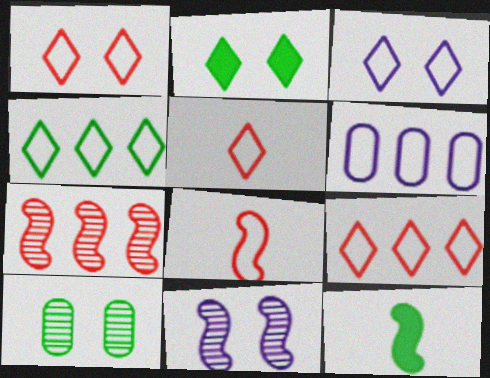[[1, 5, 9], 
[3, 4, 5], 
[4, 10, 12]]